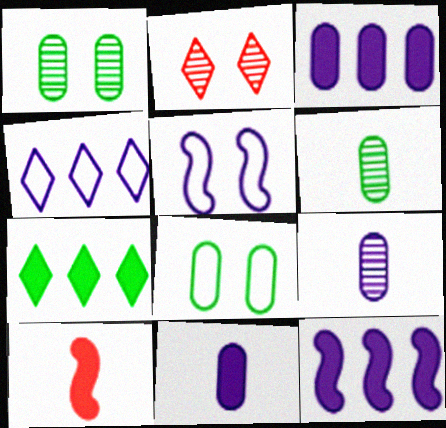[[1, 4, 10]]